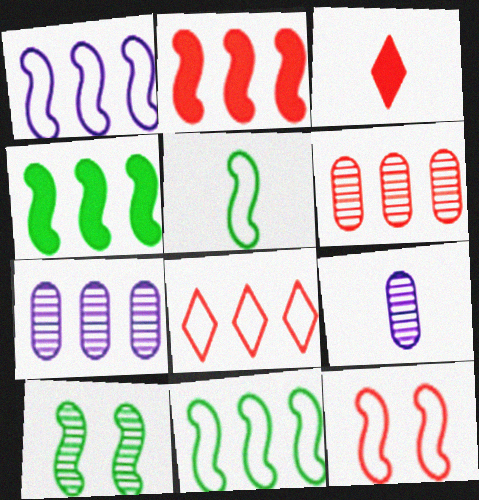[[1, 5, 12], 
[2, 6, 8], 
[3, 5, 9], 
[3, 6, 12], 
[4, 5, 10], 
[4, 7, 8]]